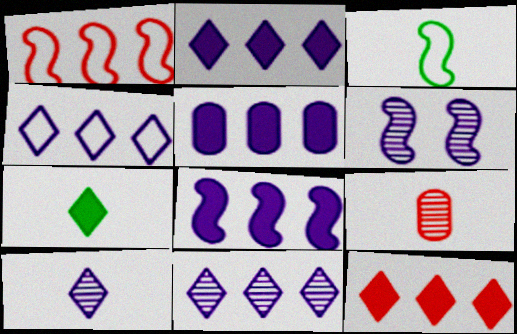[[2, 4, 11], 
[2, 5, 8]]